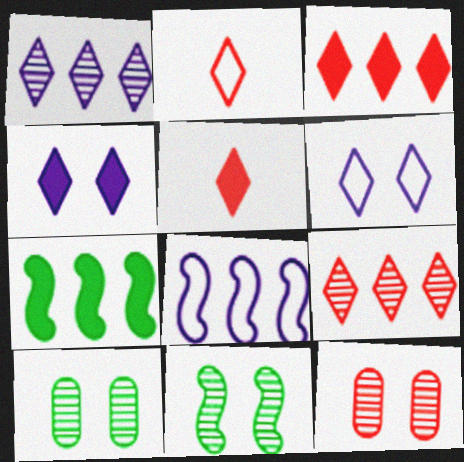[[5, 8, 10]]